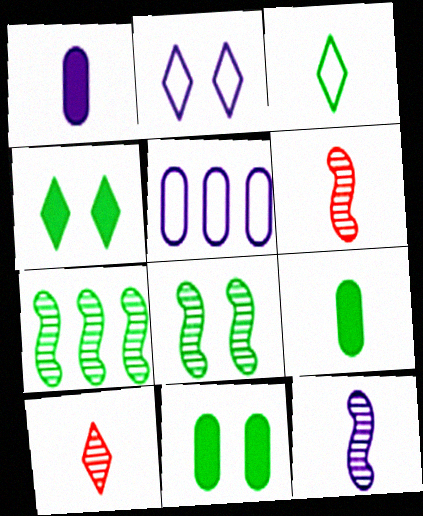[[1, 3, 6], 
[3, 7, 11], 
[4, 5, 6]]